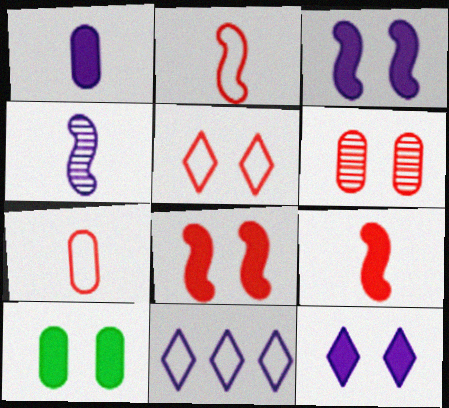[[5, 6, 8], 
[8, 10, 12]]